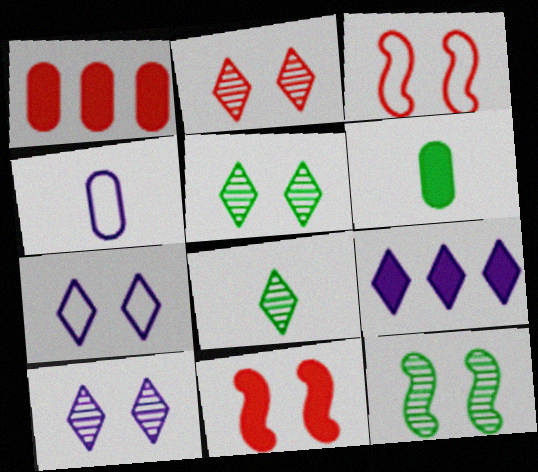[[2, 5, 10], 
[6, 9, 11]]